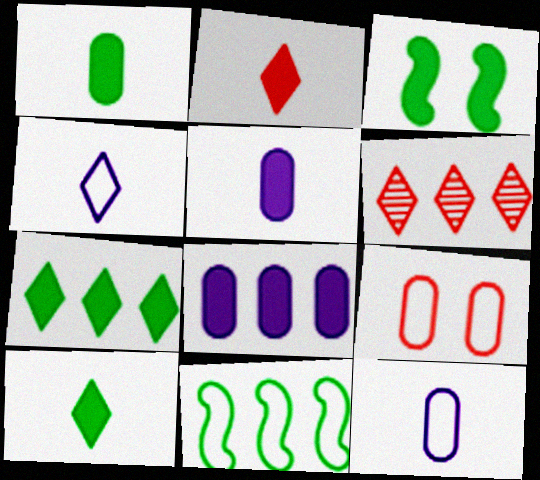[[1, 3, 7], 
[2, 3, 8], 
[3, 6, 12], 
[4, 9, 11], 
[6, 8, 11]]